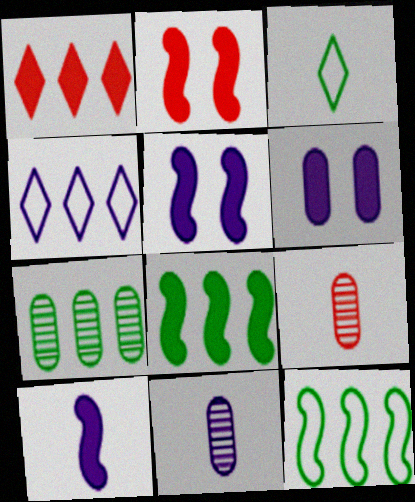[[2, 8, 10], 
[3, 9, 10], 
[4, 5, 11]]